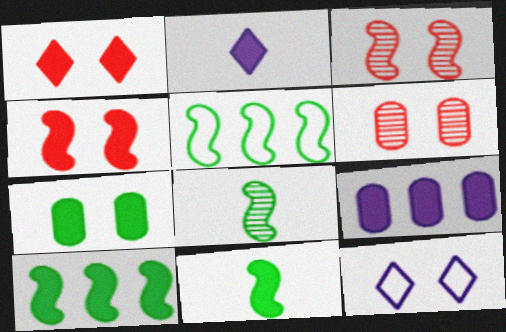[[1, 9, 11], 
[2, 5, 6], 
[3, 7, 12]]